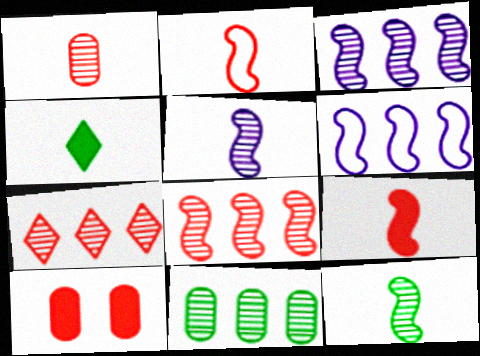[[2, 7, 10], 
[3, 7, 11]]